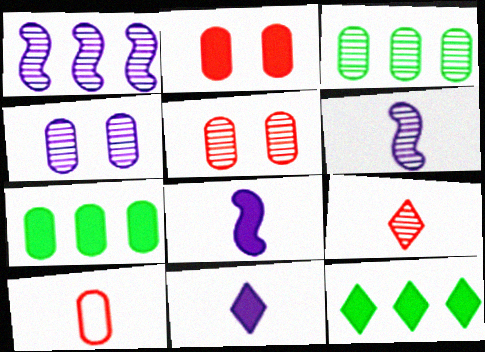[[2, 8, 12], 
[4, 7, 10]]